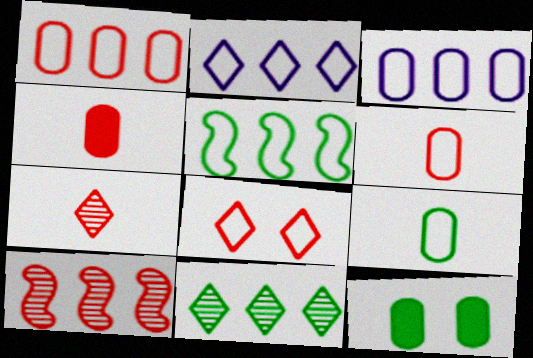[[1, 2, 5], 
[4, 8, 10]]